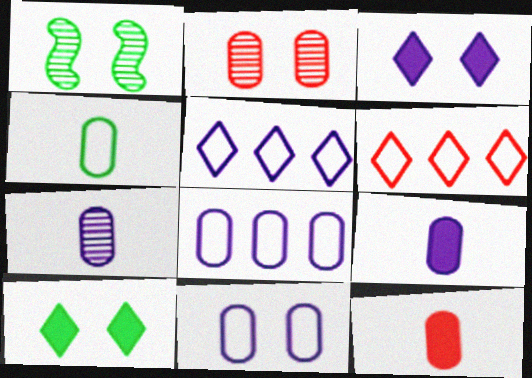[[1, 5, 12], 
[1, 6, 9], 
[4, 7, 12]]